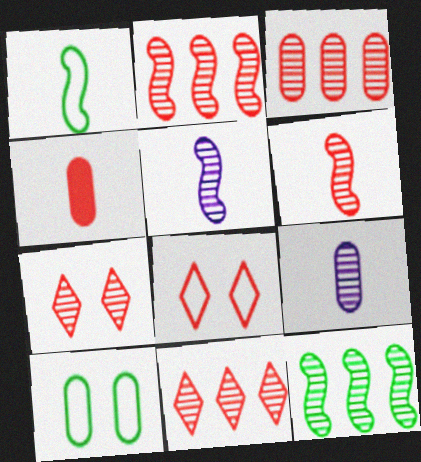[[2, 3, 11], 
[2, 4, 8], 
[3, 6, 7], 
[7, 9, 12]]